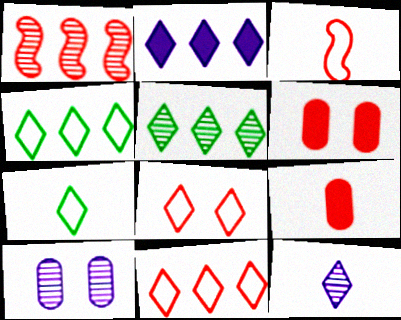[[1, 8, 9], 
[2, 5, 11]]